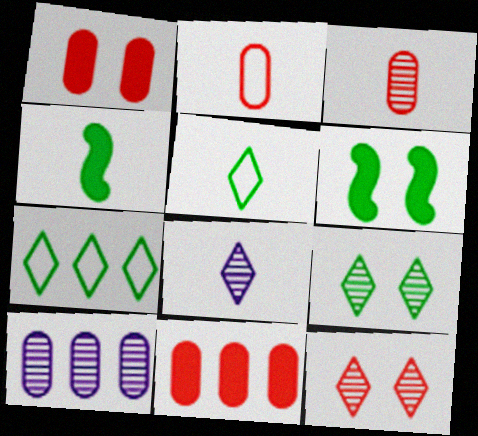[[2, 4, 8]]